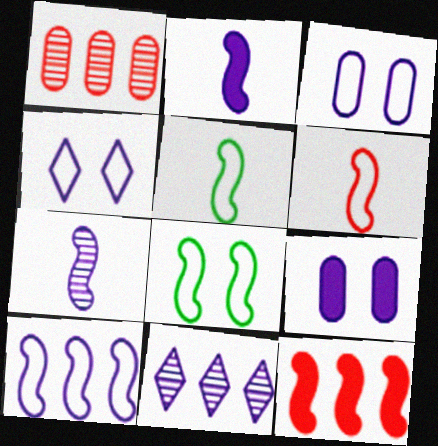[[2, 3, 11], 
[6, 8, 10], 
[7, 8, 12]]